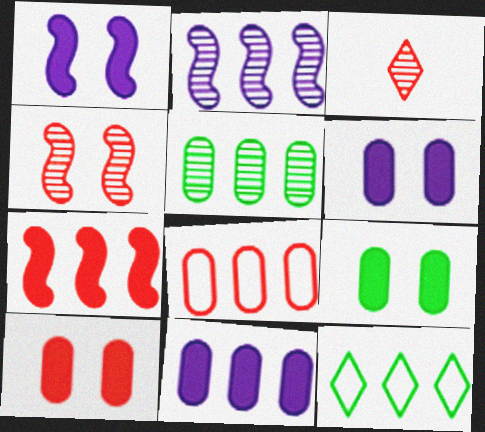[[5, 8, 11], 
[6, 9, 10]]